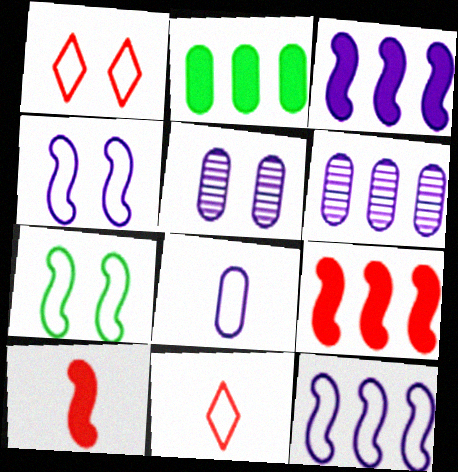[]